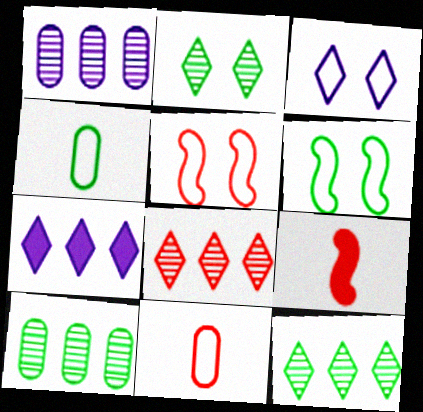[[3, 9, 10]]